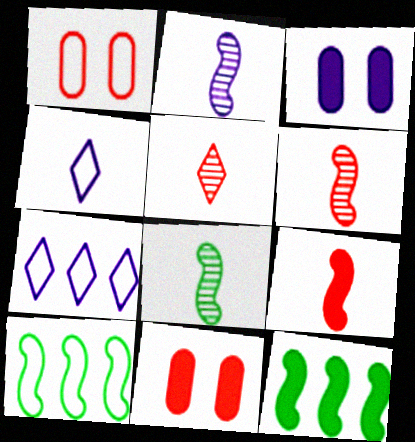[[1, 4, 10], 
[2, 3, 7], 
[2, 6, 8], 
[3, 5, 10], 
[7, 8, 11]]